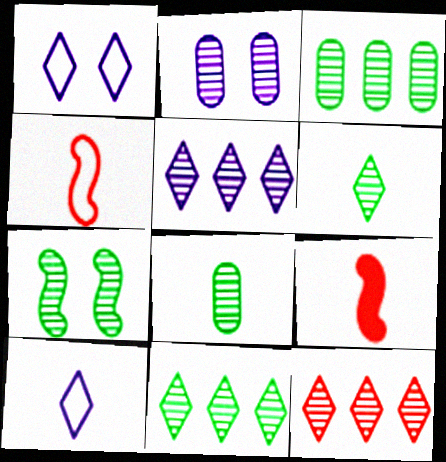[[1, 3, 9], 
[3, 6, 7], 
[5, 11, 12], 
[7, 8, 11], 
[8, 9, 10]]